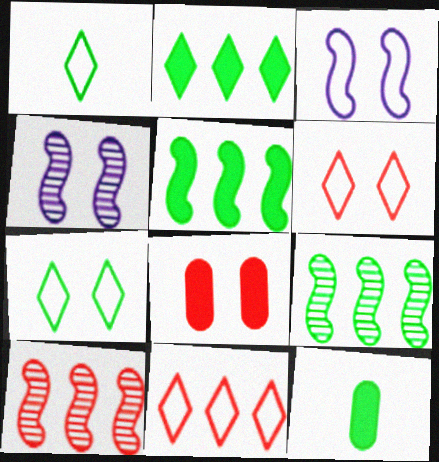[[4, 7, 8], 
[4, 11, 12], 
[7, 9, 12]]